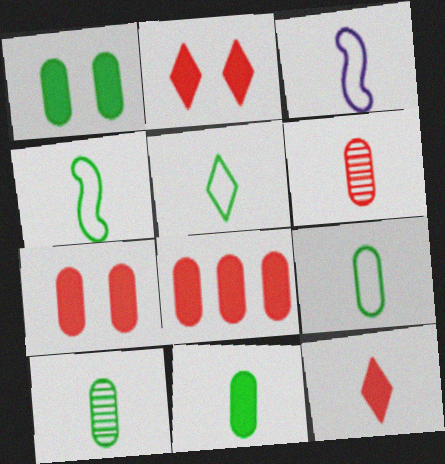[[3, 10, 12], 
[4, 5, 9], 
[9, 10, 11]]